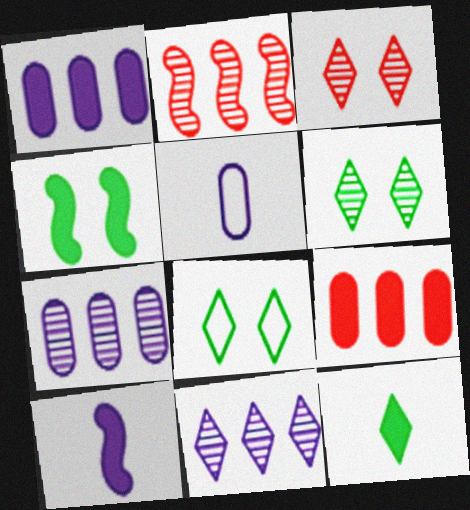[]